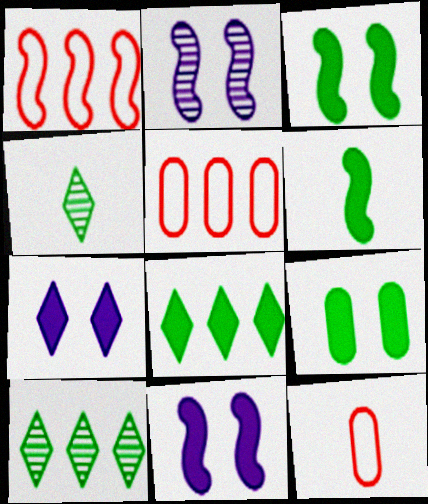[[1, 2, 6], 
[2, 8, 12], 
[4, 5, 11], 
[6, 8, 9], 
[10, 11, 12]]